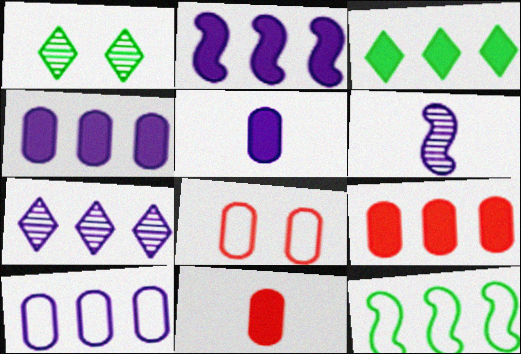[[2, 3, 9], 
[2, 7, 10], 
[3, 6, 8], 
[7, 9, 12]]